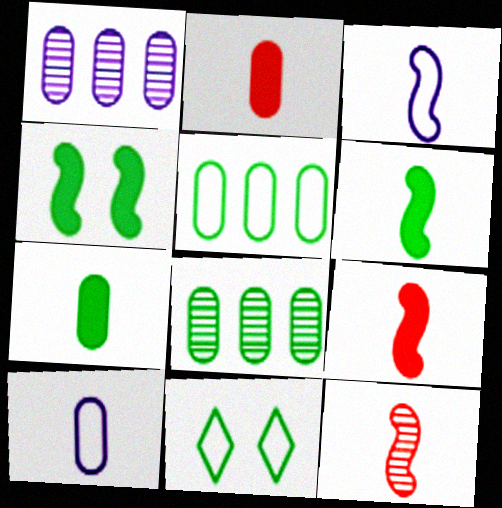[[1, 9, 11], 
[3, 6, 12], 
[6, 8, 11]]